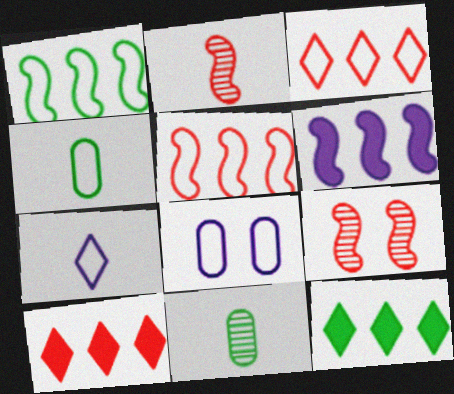[[2, 8, 12]]